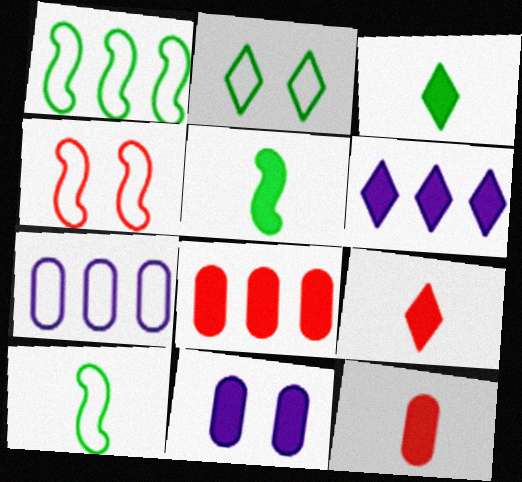[]